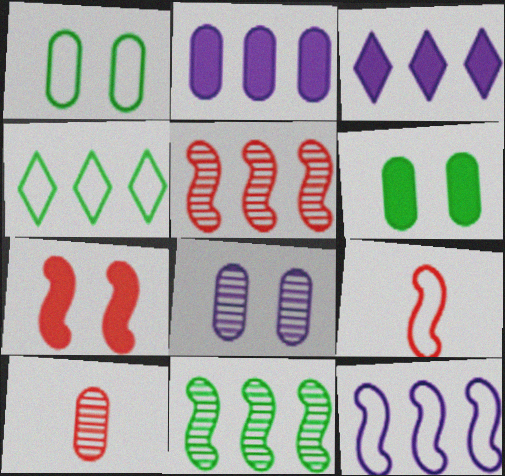[[1, 2, 10], 
[2, 4, 5], 
[5, 7, 9]]